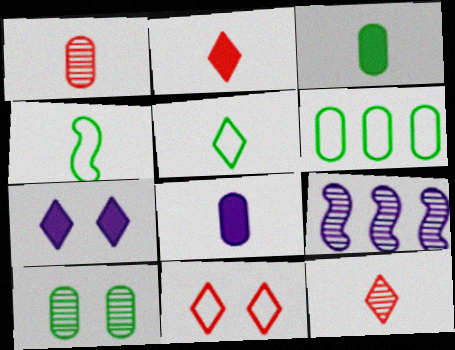[[3, 6, 10], 
[3, 9, 11], 
[4, 8, 12], 
[9, 10, 12]]